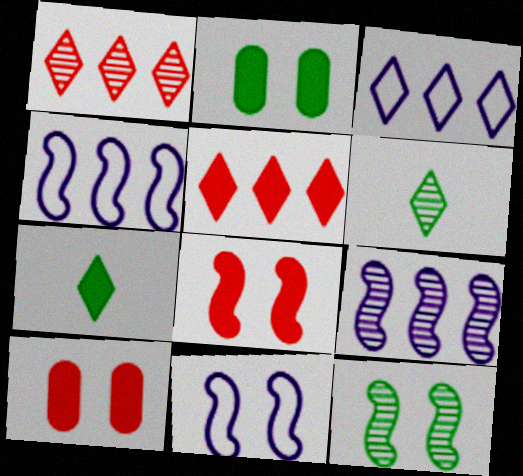[[4, 6, 10], 
[8, 11, 12]]